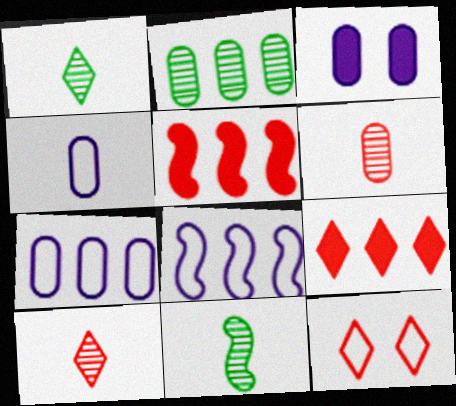[[2, 8, 9], 
[5, 6, 12], 
[9, 10, 12]]